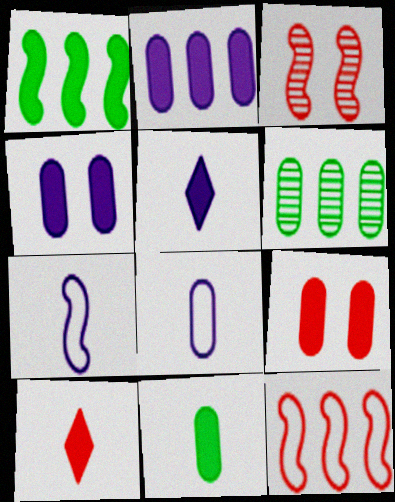[[1, 3, 7], 
[1, 4, 10], 
[1, 5, 9], 
[2, 9, 11], 
[6, 8, 9]]